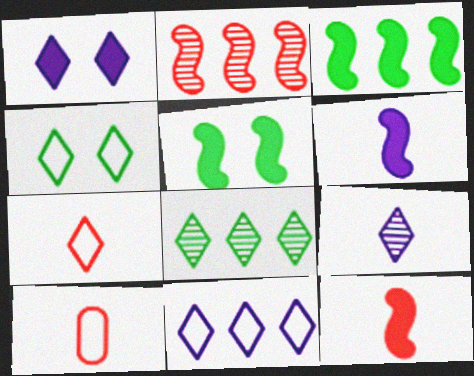[[1, 7, 8], 
[1, 9, 11], 
[4, 7, 11]]